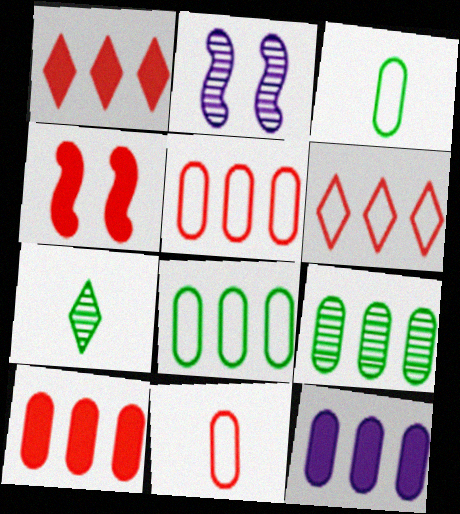[[1, 2, 3], 
[5, 9, 12]]